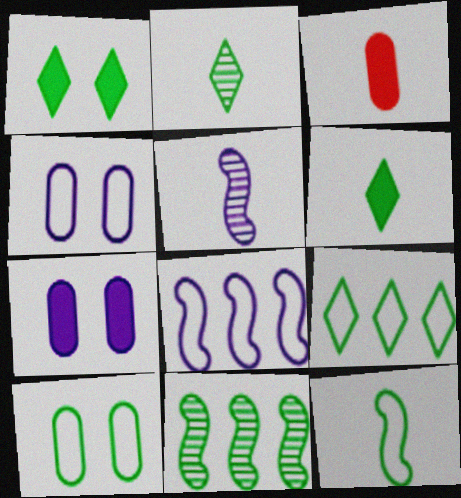[[1, 2, 9], 
[6, 10, 11], 
[9, 10, 12]]